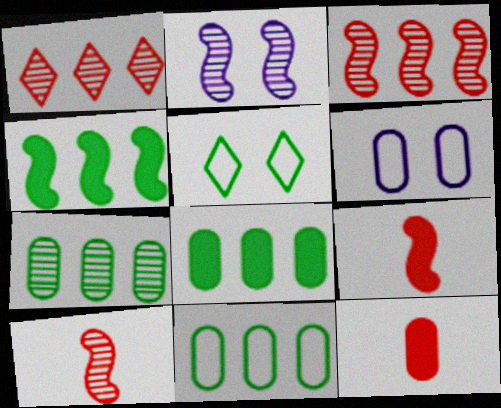[[6, 7, 12], 
[7, 8, 11]]